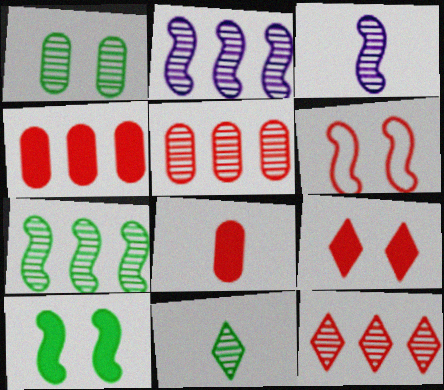[[1, 3, 12], 
[1, 7, 11], 
[6, 8, 12]]